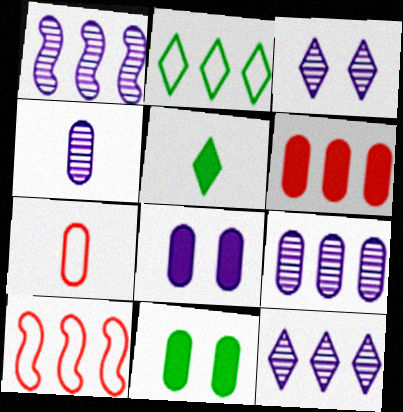[[1, 2, 6], 
[1, 3, 4], 
[1, 9, 12], 
[7, 9, 11]]